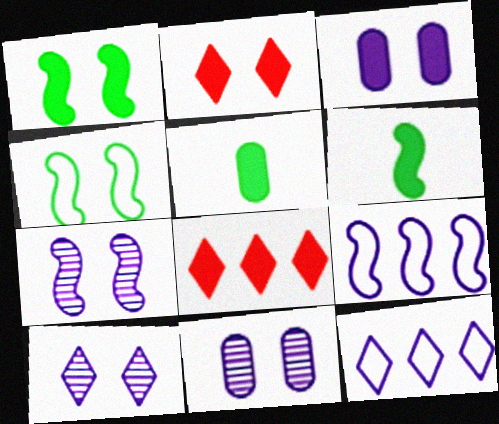[[1, 2, 3], 
[2, 4, 11], 
[3, 6, 8], 
[7, 10, 11]]